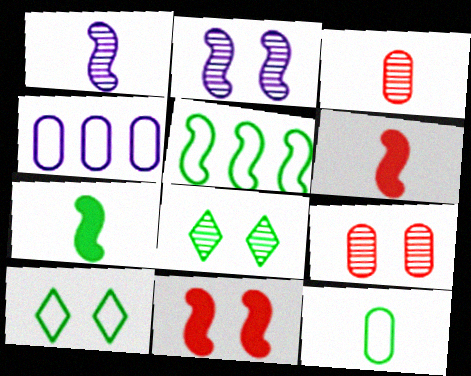[[1, 5, 11], 
[2, 5, 6], 
[2, 8, 9], 
[4, 6, 8], 
[5, 10, 12]]